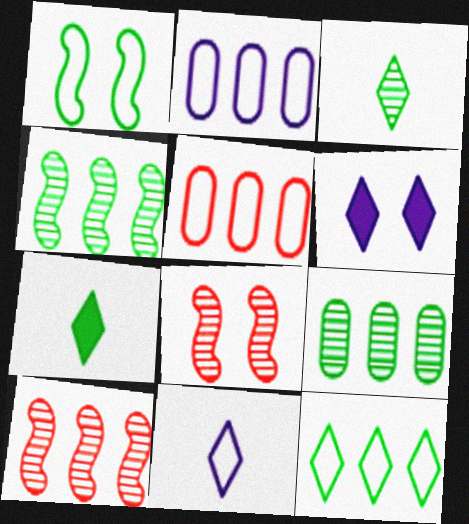[[1, 5, 11], 
[1, 7, 9], 
[2, 7, 8]]